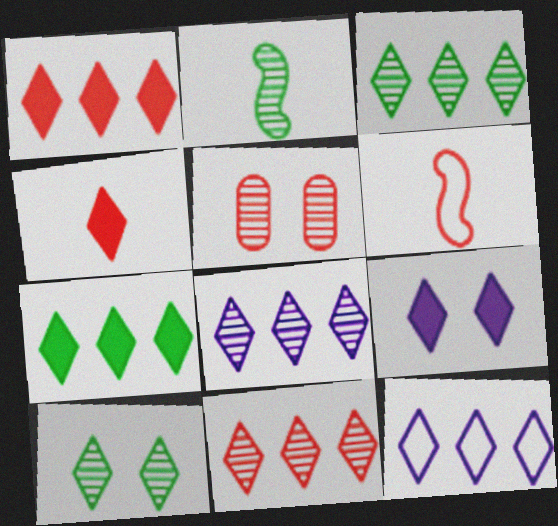[[1, 3, 12], 
[1, 5, 6], 
[2, 5, 8], 
[3, 8, 11], 
[4, 7, 9], 
[4, 10, 12], 
[7, 11, 12]]